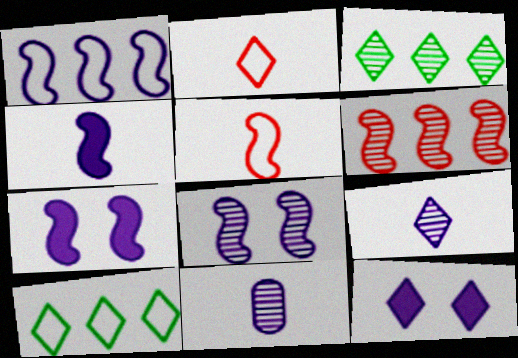[[1, 4, 8], 
[1, 11, 12], 
[2, 3, 12]]